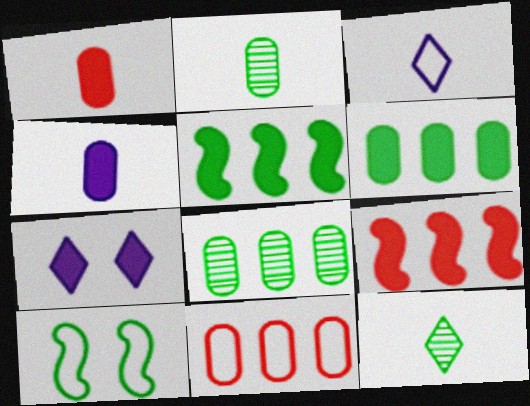[[1, 5, 7], 
[3, 10, 11], 
[6, 10, 12]]